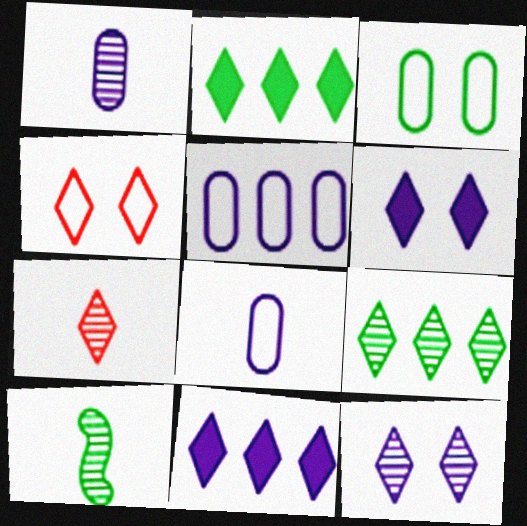[[1, 7, 10], 
[2, 3, 10], 
[7, 9, 12]]